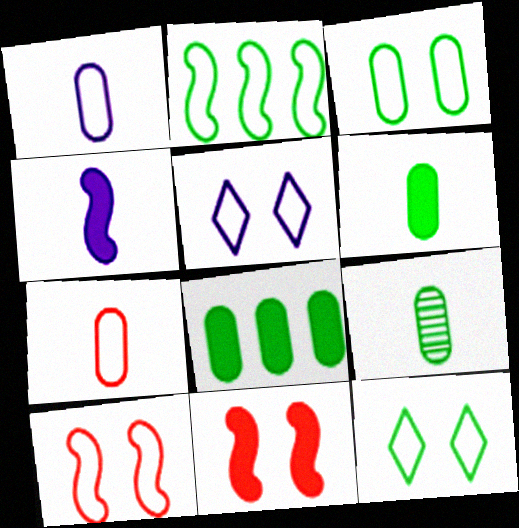[[2, 5, 7], 
[3, 5, 10], 
[3, 8, 9]]